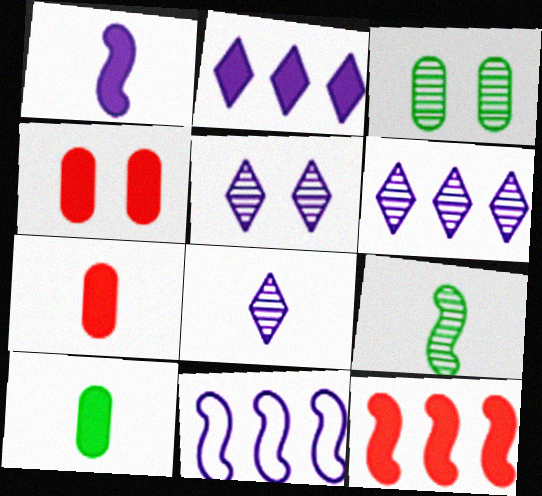[[5, 6, 8]]